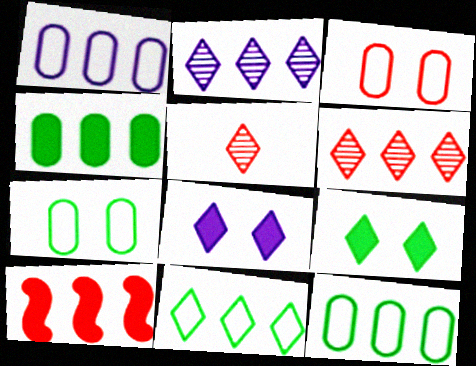[[2, 10, 12], 
[3, 5, 10], 
[5, 8, 11]]